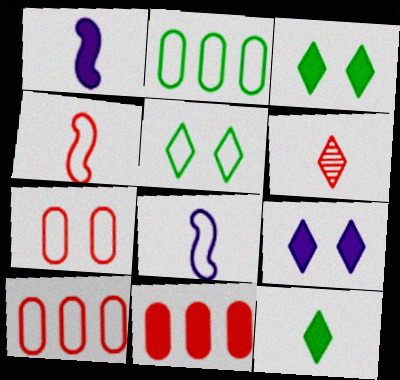[[1, 3, 11], 
[5, 8, 10]]